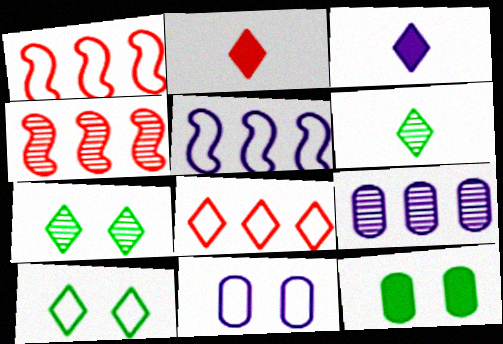[[3, 7, 8]]